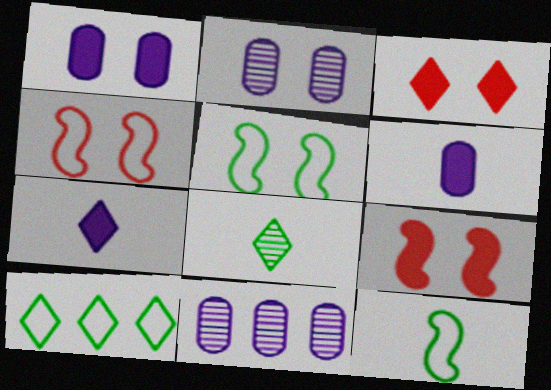[[2, 3, 5], 
[3, 11, 12]]